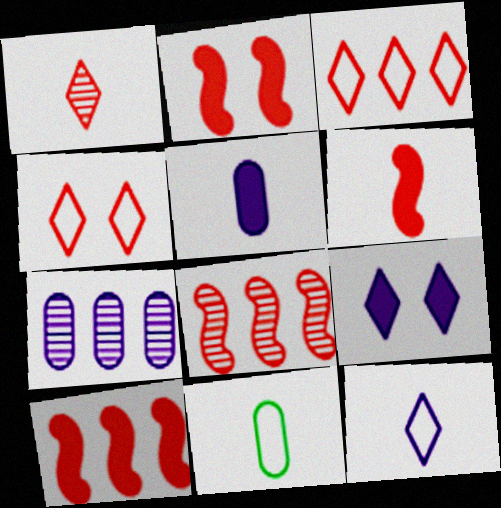[[2, 6, 10], 
[8, 9, 11]]